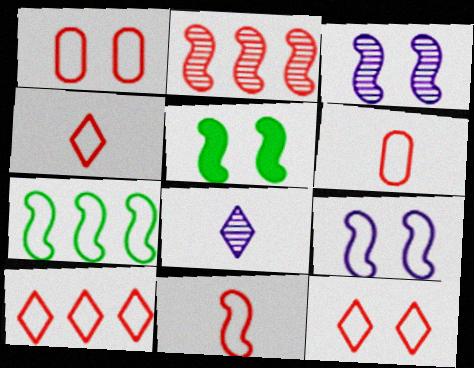[[1, 10, 11], 
[4, 6, 11], 
[4, 10, 12], 
[7, 9, 11]]